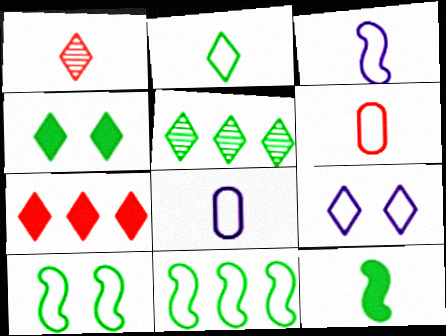[[1, 8, 12], 
[2, 3, 6], 
[2, 4, 5], 
[6, 9, 11]]